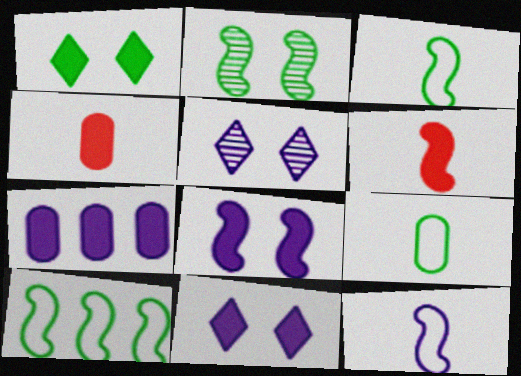[[1, 6, 7], 
[4, 5, 10], 
[5, 7, 12]]